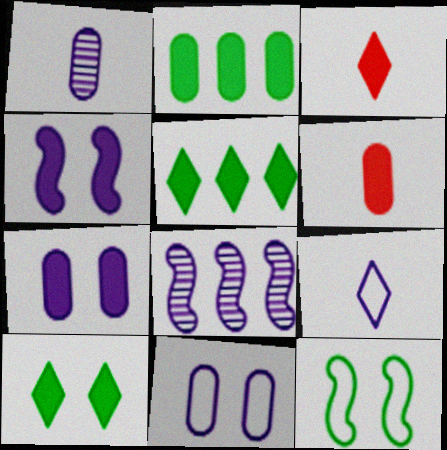[[2, 3, 4], 
[2, 6, 7], 
[4, 5, 6], 
[7, 8, 9]]